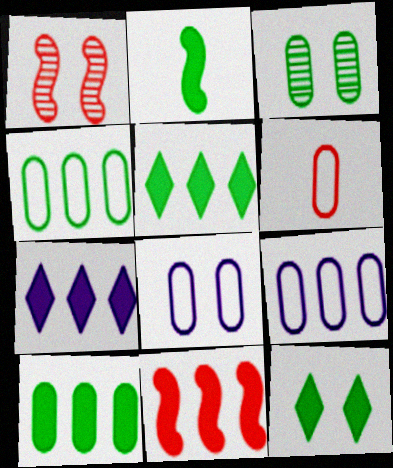[[1, 8, 12], 
[2, 10, 12], 
[4, 6, 8], 
[7, 10, 11]]